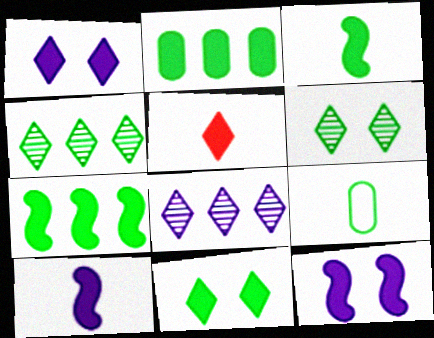[[2, 3, 11], 
[2, 5, 12], 
[6, 7, 9]]